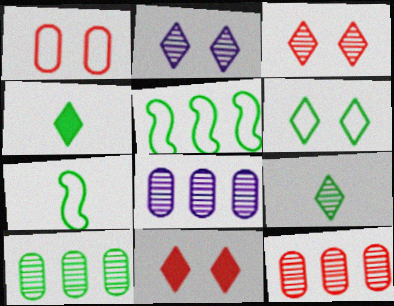[[2, 6, 11], 
[7, 8, 11], 
[8, 10, 12]]